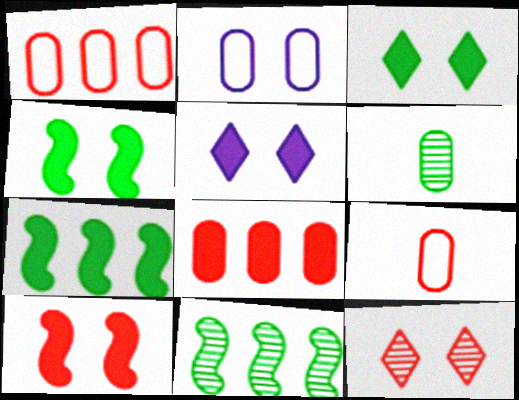[[2, 4, 12], 
[2, 6, 8], 
[5, 9, 11]]